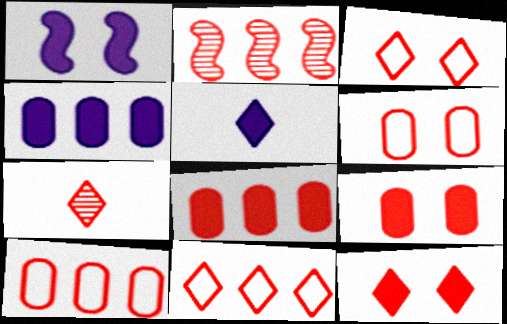[[1, 4, 5], 
[2, 8, 11], 
[7, 11, 12]]